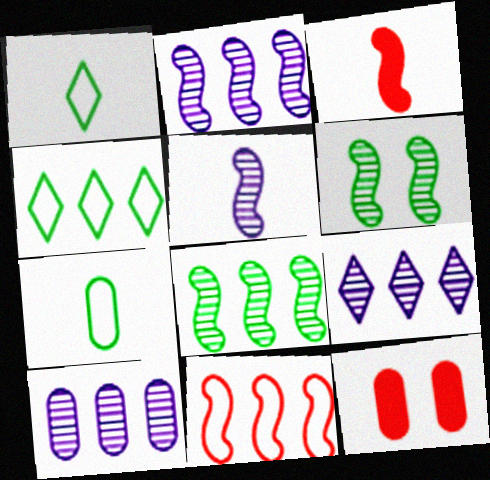[[1, 2, 12], 
[2, 9, 10], 
[4, 5, 12], 
[7, 10, 12]]